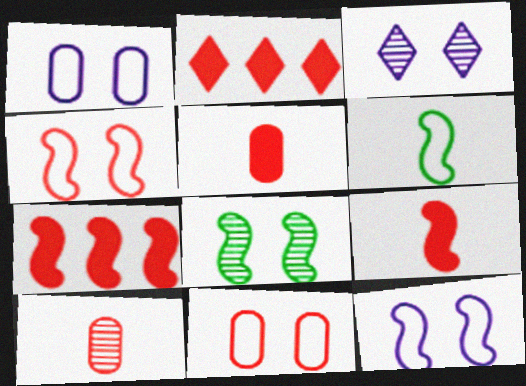[[2, 4, 10]]